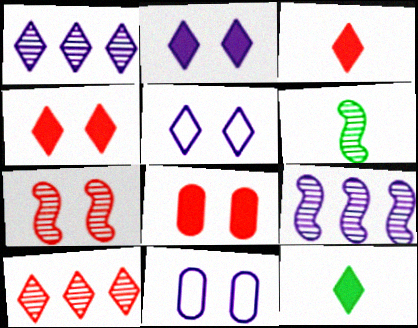[[5, 10, 12], 
[6, 7, 9]]